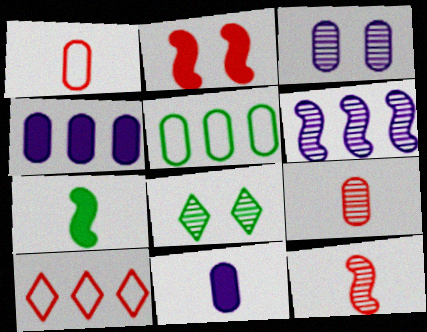[[2, 9, 10], 
[3, 7, 10], 
[5, 7, 8], 
[6, 8, 9]]